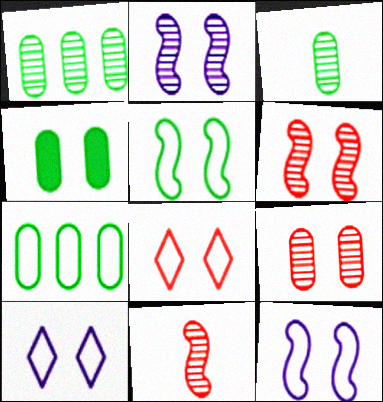[[2, 4, 8], 
[3, 4, 7], 
[4, 6, 10]]